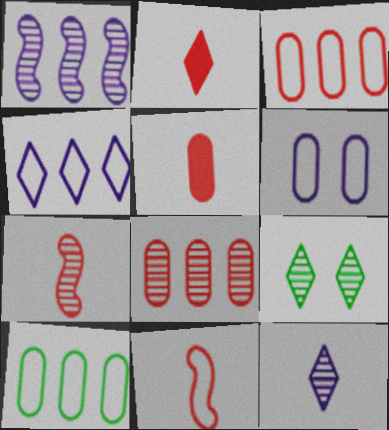[[2, 4, 9]]